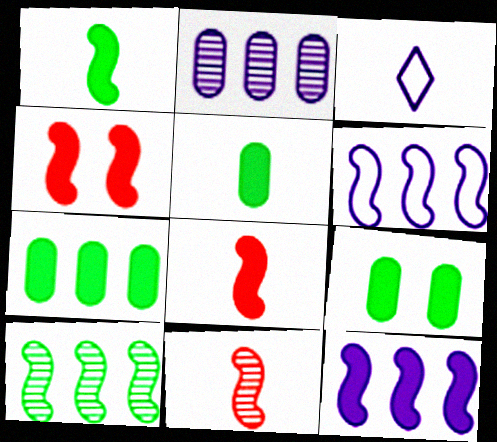[[1, 4, 12], 
[3, 5, 11], 
[5, 7, 9]]